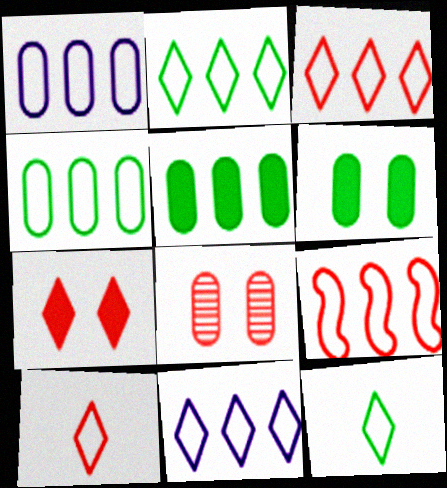[[1, 2, 9], 
[2, 3, 11], 
[4, 9, 11]]